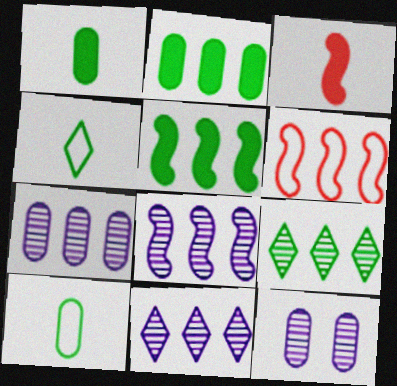[[2, 6, 11], 
[5, 6, 8], 
[7, 8, 11]]